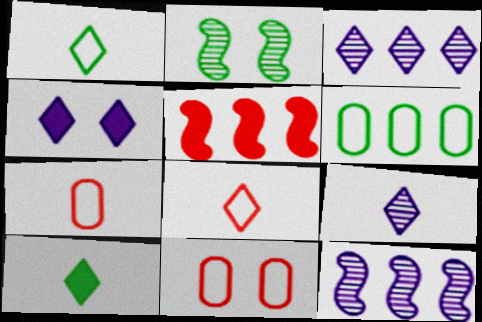[[2, 4, 11], 
[2, 6, 10], 
[3, 5, 6], 
[8, 9, 10], 
[10, 11, 12]]